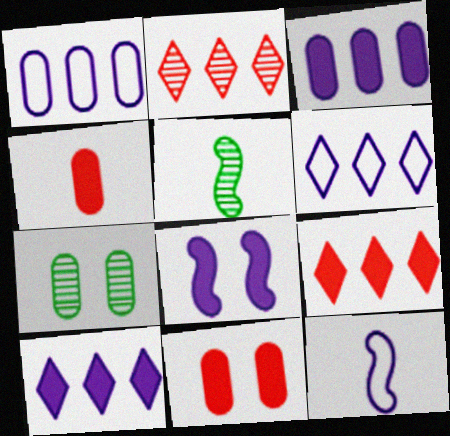[[1, 4, 7], 
[5, 6, 11], 
[7, 9, 12]]